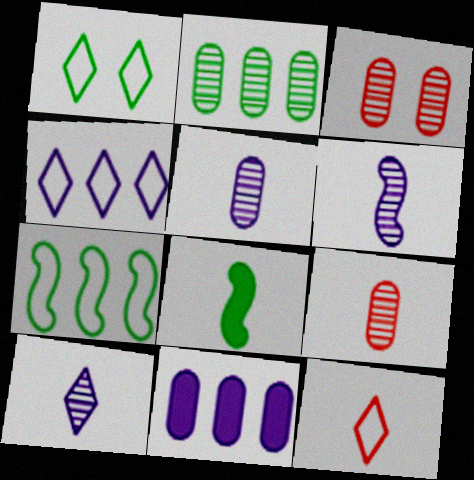[[1, 2, 8], 
[1, 4, 12], 
[2, 3, 5], 
[3, 4, 8], 
[5, 6, 10], 
[5, 8, 12]]